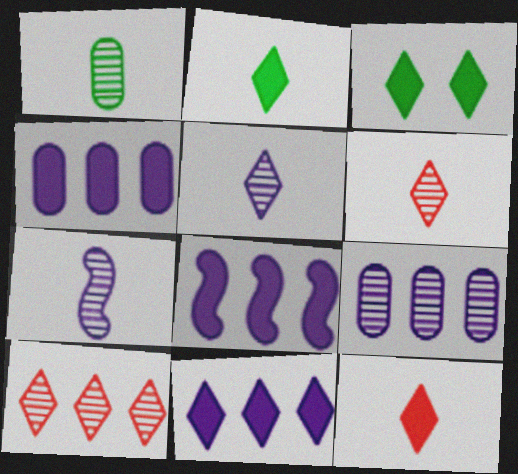[[1, 6, 7], 
[3, 11, 12], 
[4, 8, 11]]